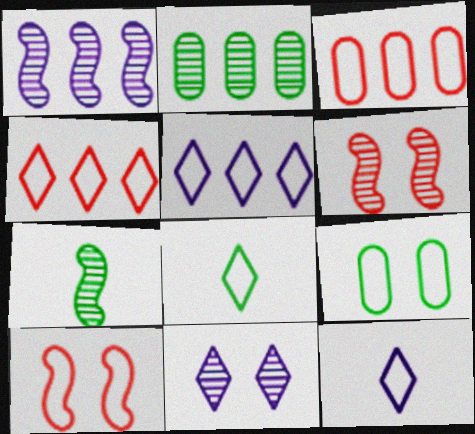[[1, 6, 7]]